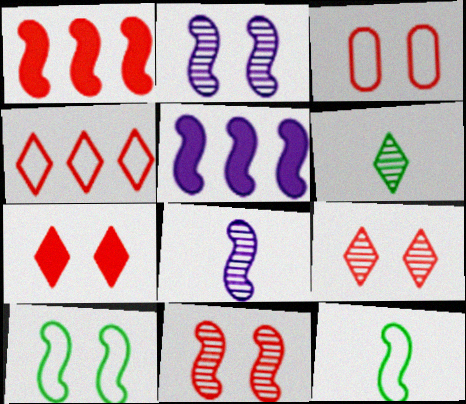[[1, 2, 12], 
[1, 8, 10], 
[3, 5, 6], 
[3, 7, 11], 
[5, 11, 12]]